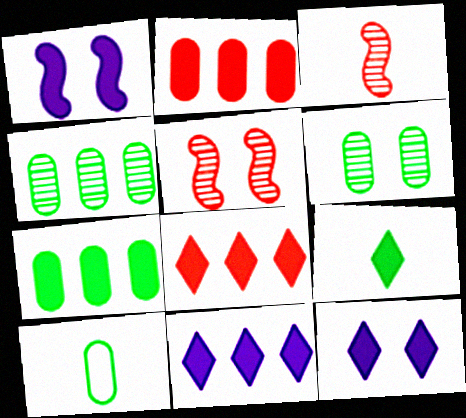[[1, 2, 9], 
[5, 10, 11], 
[6, 7, 10], 
[8, 9, 12]]